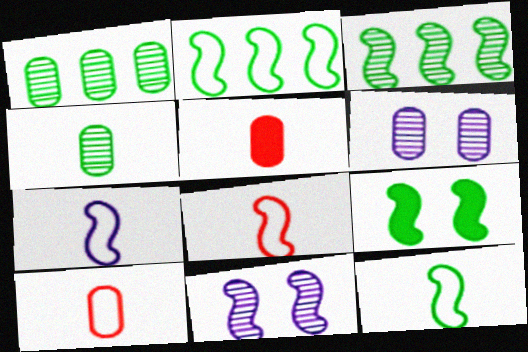[[3, 9, 12], 
[7, 8, 12]]